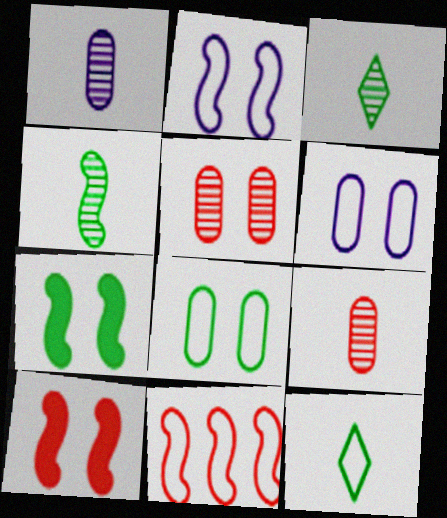[[6, 11, 12]]